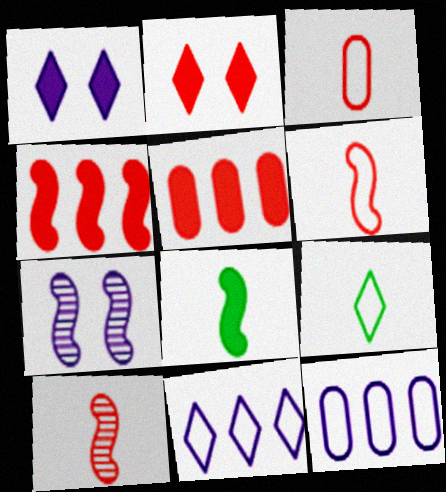[[1, 5, 8], 
[5, 7, 9]]